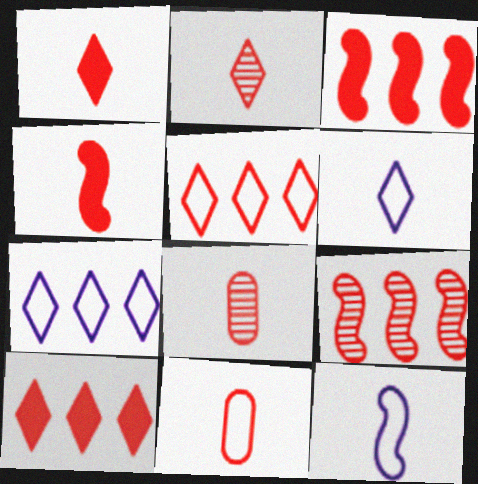[[2, 4, 11]]